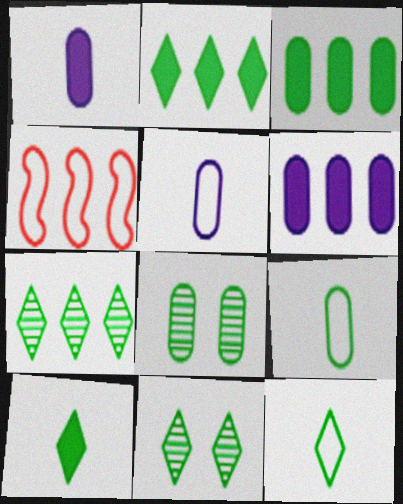[[1, 4, 11], 
[2, 11, 12], 
[3, 8, 9], 
[4, 6, 7]]